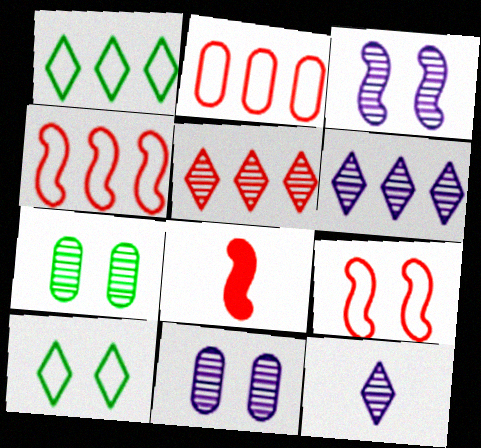[[1, 8, 11]]